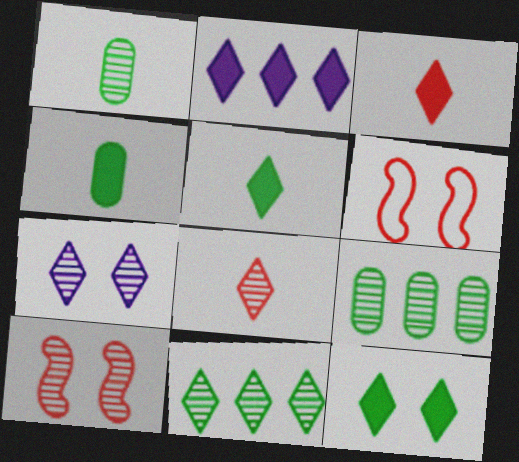[[1, 2, 6], 
[2, 3, 12], 
[7, 8, 11]]